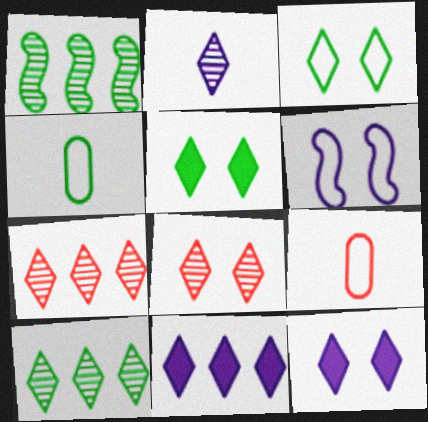[[1, 4, 5], 
[1, 9, 12], 
[2, 8, 10], 
[3, 8, 12]]